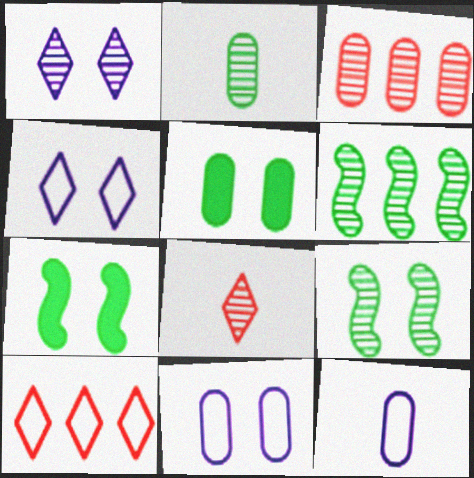[[3, 5, 12]]